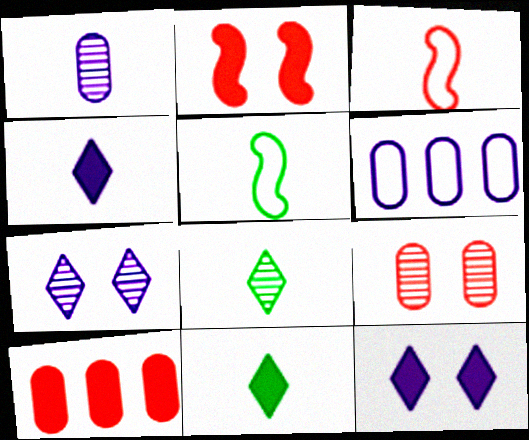[[1, 3, 11], 
[2, 6, 8], 
[5, 7, 10]]